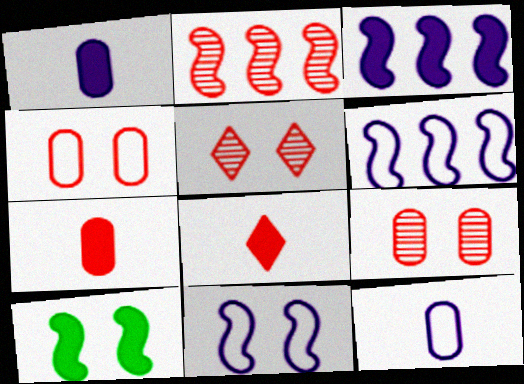[[2, 4, 8]]